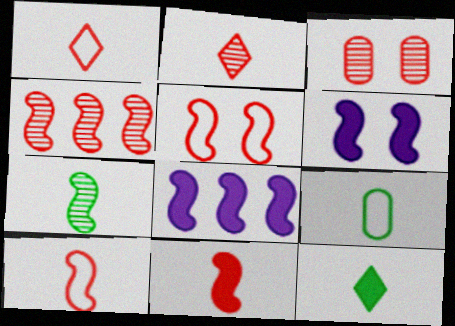[[2, 3, 4], 
[4, 5, 11], 
[5, 7, 8], 
[7, 9, 12]]